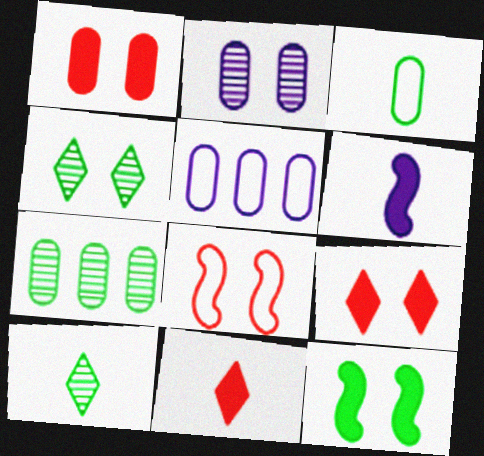[]